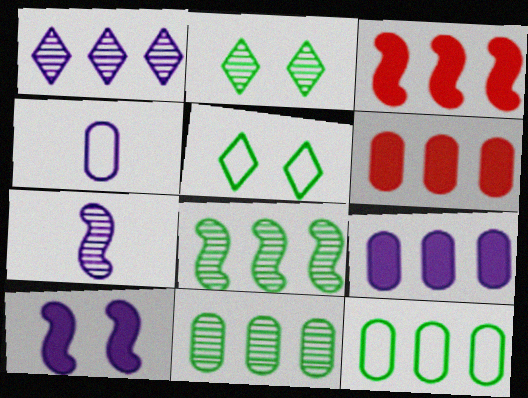[[1, 3, 12], 
[1, 4, 10], 
[2, 3, 4], 
[5, 6, 7]]